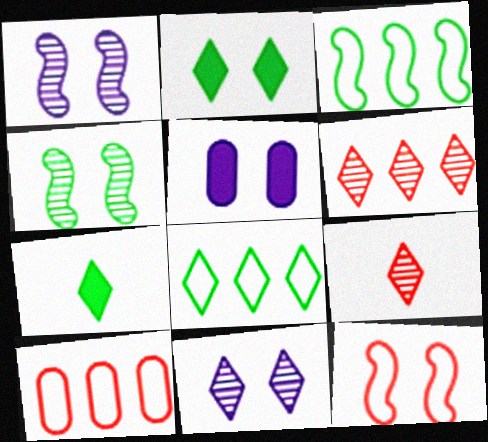[[1, 7, 10], 
[3, 5, 9]]